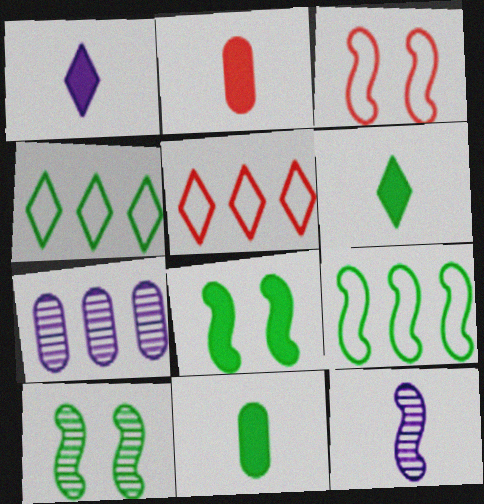[[3, 6, 7], 
[4, 10, 11]]